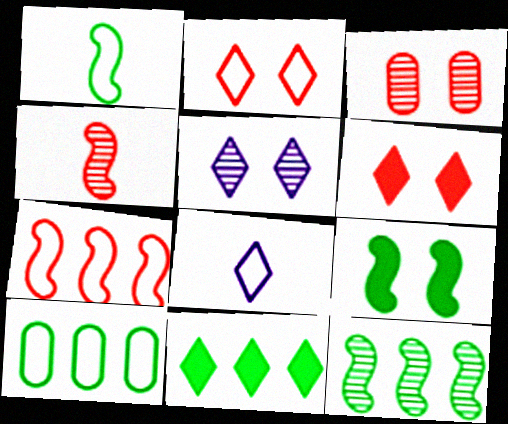[[1, 9, 12], 
[10, 11, 12]]